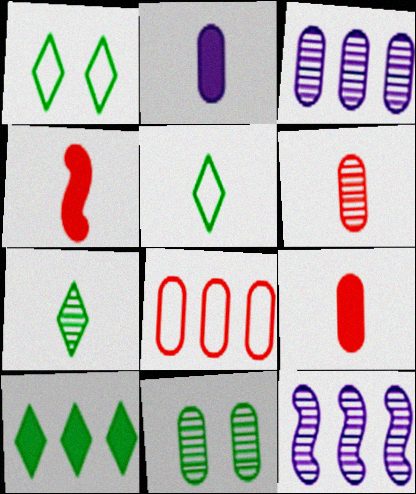[[1, 3, 4], 
[1, 7, 10], 
[1, 9, 12], 
[2, 8, 11], 
[3, 6, 11], 
[8, 10, 12]]